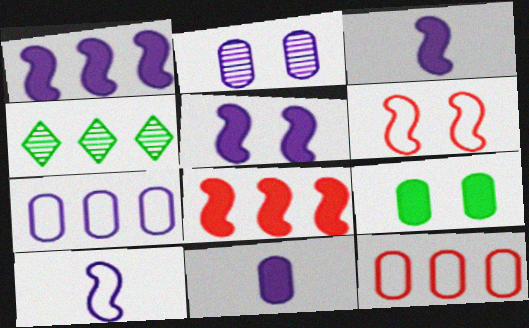[[1, 3, 5], 
[1, 4, 12], 
[2, 7, 11], 
[4, 6, 11], 
[4, 7, 8]]